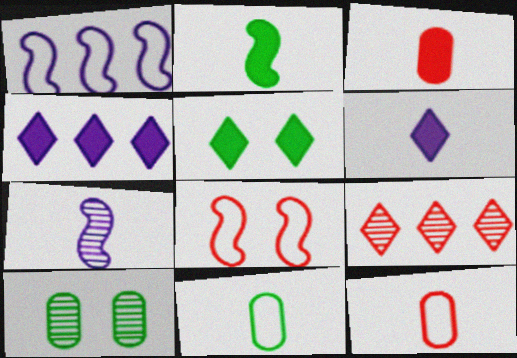[[2, 3, 6], 
[3, 8, 9], 
[7, 9, 10]]